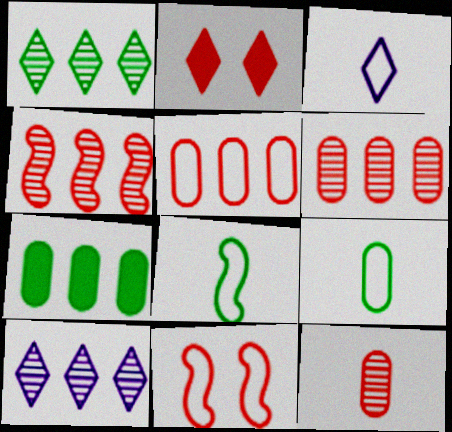[[1, 2, 3]]